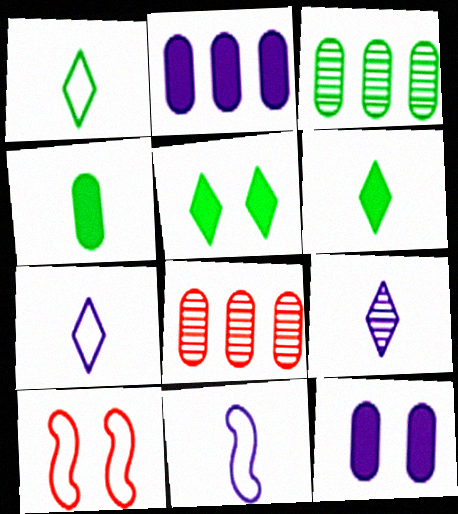[[5, 8, 11]]